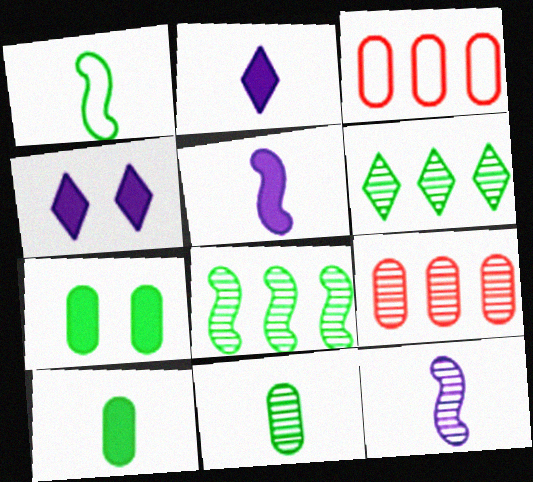[[1, 4, 9], 
[1, 6, 7]]